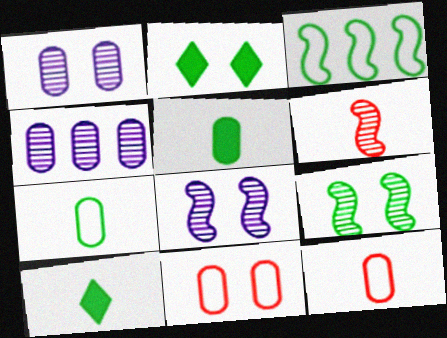[[2, 8, 11], 
[4, 5, 11]]